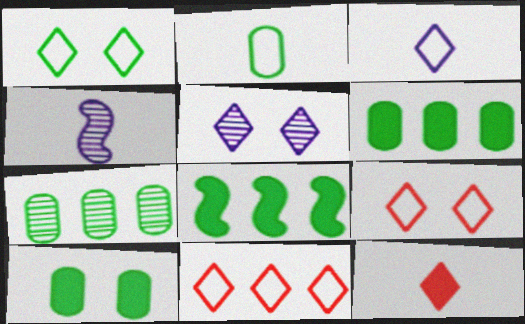[[1, 3, 11], 
[2, 4, 12], 
[2, 7, 10], 
[4, 6, 9], 
[4, 10, 11]]